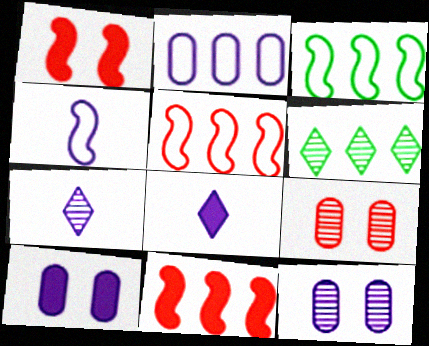[[2, 6, 11], 
[3, 8, 9]]